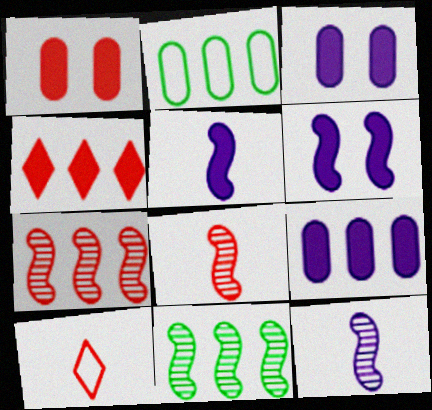[[1, 7, 10], 
[3, 10, 11]]